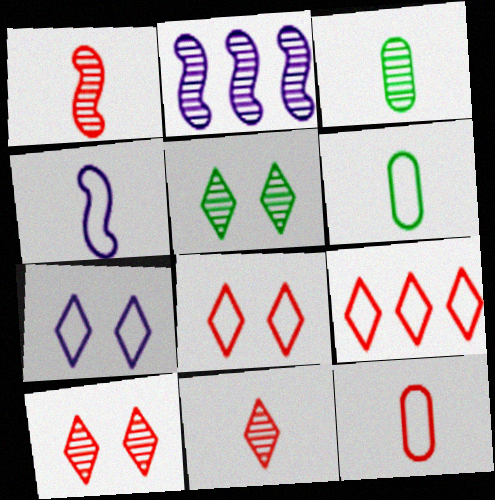[[2, 3, 10]]